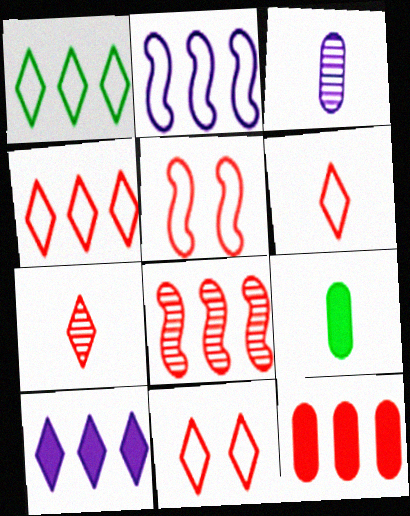[[4, 6, 11], 
[4, 8, 12], 
[5, 7, 12]]